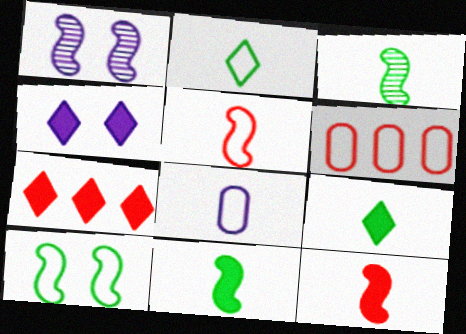[[1, 6, 9], 
[2, 5, 8], 
[3, 4, 6], 
[4, 7, 9]]